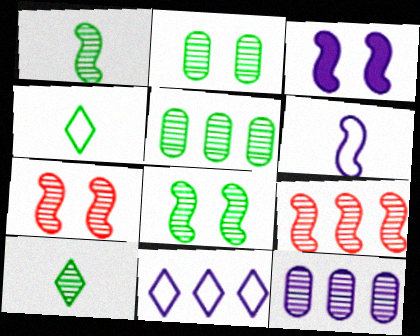[[5, 8, 10], 
[7, 10, 12]]